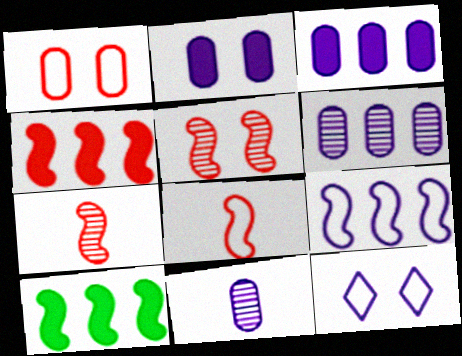[[4, 5, 8]]